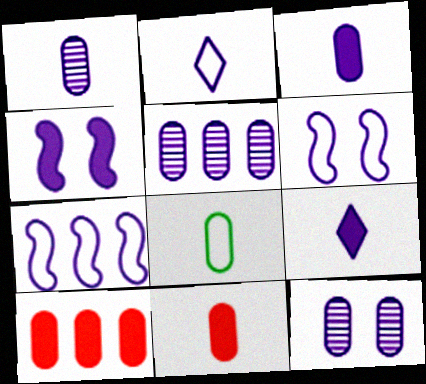[[1, 5, 12], 
[1, 8, 11], 
[2, 4, 5], 
[5, 6, 9], 
[7, 9, 12], 
[8, 10, 12]]